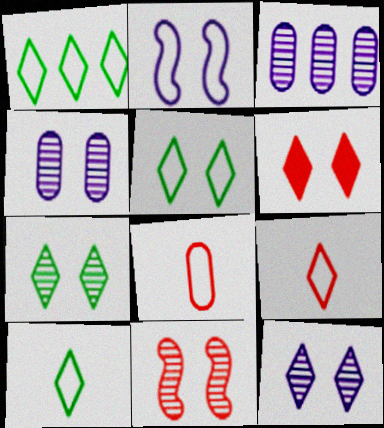[[1, 2, 8], 
[1, 5, 10], 
[4, 7, 11], 
[5, 6, 12]]